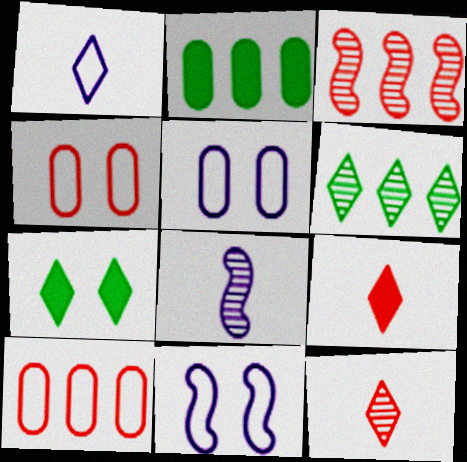[[2, 11, 12], 
[3, 4, 9], 
[7, 8, 10]]